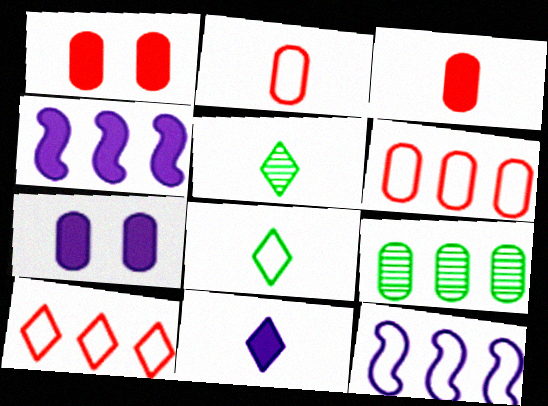[[1, 5, 12], 
[2, 7, 9], 
[4, 7, 11], 
[4, 9, 10]]